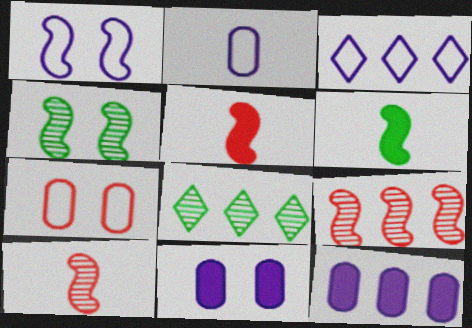[[1, 2, 3], 
[1, 6, 9]]